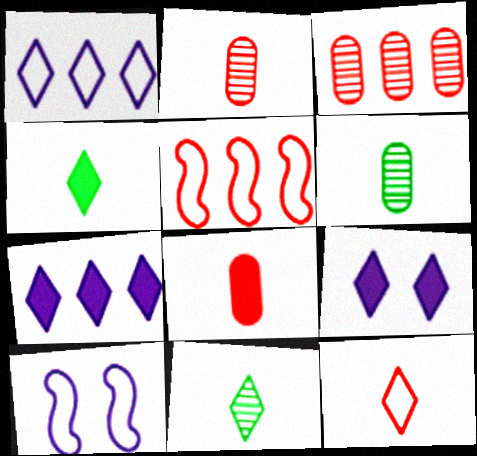[[3, 4, 10], 
[5, 6, 9]]